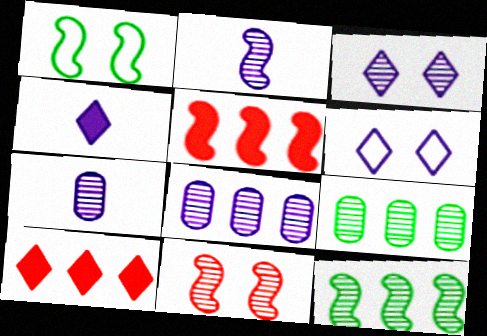[[1, 2, 5], 
[1, 7, 10], 
[2, 3, 8], 
[2, 11, 12]]